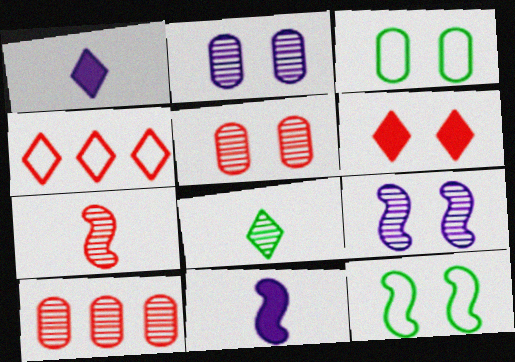[[1, 10, 12], 
[2, 6, 12], 
[3, 6, 9], 
[8, 9, 10]]